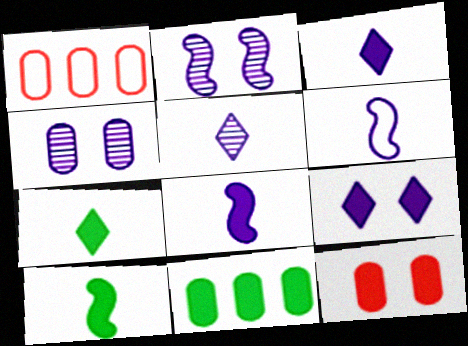[[1, 2, 7]]